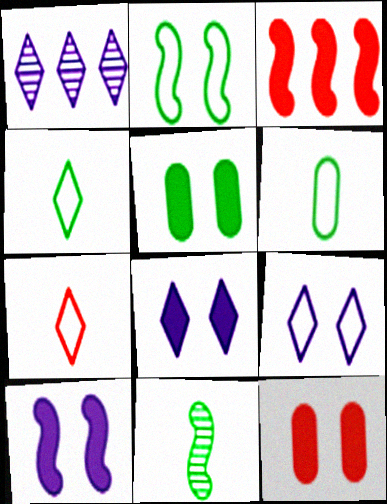[]